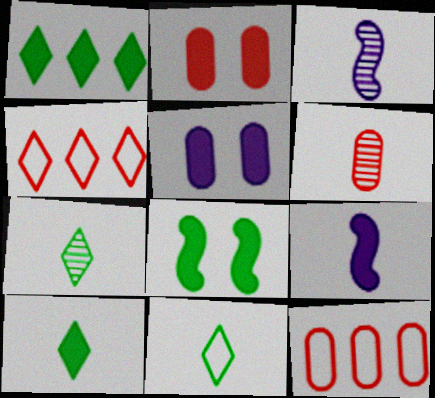[[1, 2, 9], 
[2, 6, 12], 
[3, 6, 7], 
[6, 9, 11], 
[7, 10, 11]]